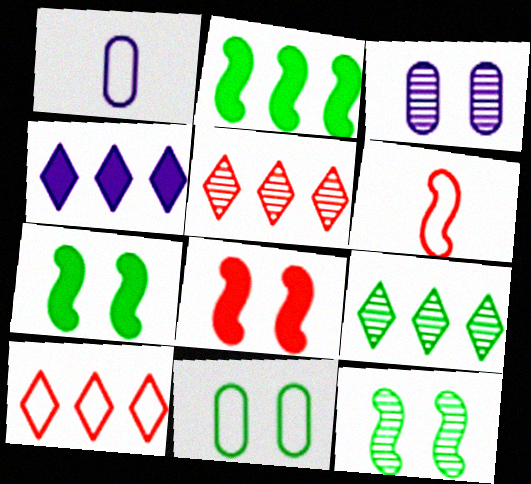[[1, 5, 7], 
[1, 8, 9], 
[4, 9, 10]]